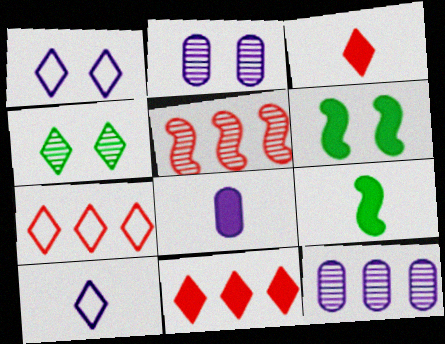[[2, 7, 9], 
[3, 8, 9], 
[4, 10, 11], 
[6, 8, 11]]